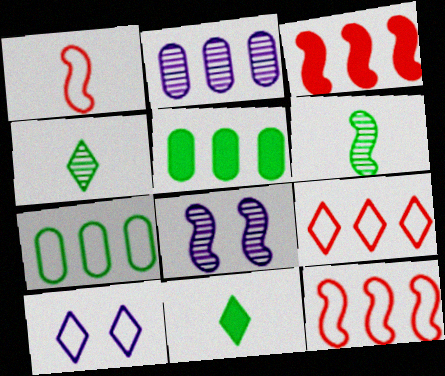[[1, 7, 10]]